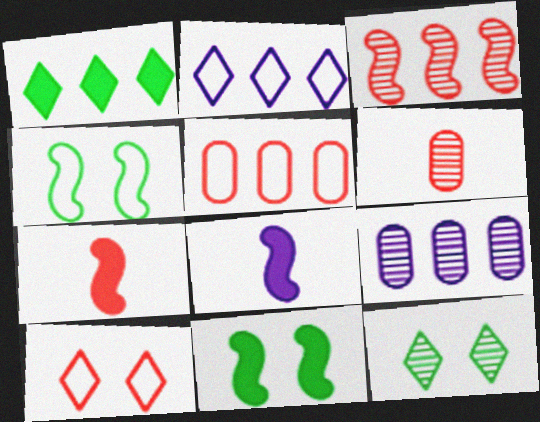[[2, 6, 11], 
[3, 4, 8], 
[5, 8, 12]]